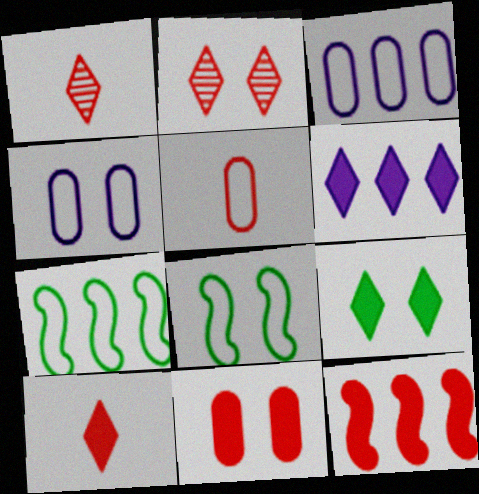[[2, 5, 12], 
[6, 9, 10], 
[10, 11, 12]]